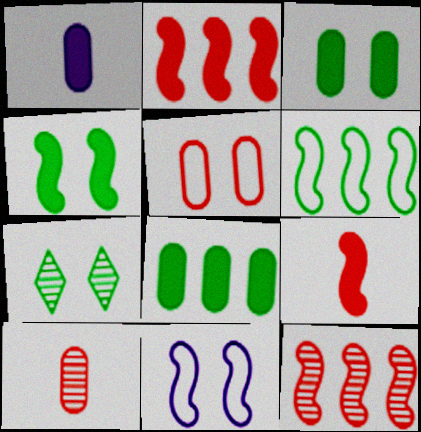[]